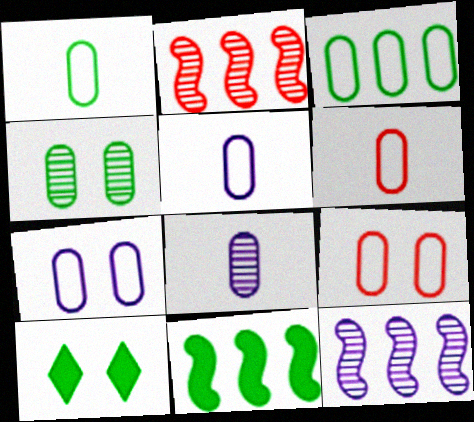[[1, 5, 6], 
[2, 5, 10], 
[3, 5, 9], 
[3, 6, 7], 
[6, 10, 12]]